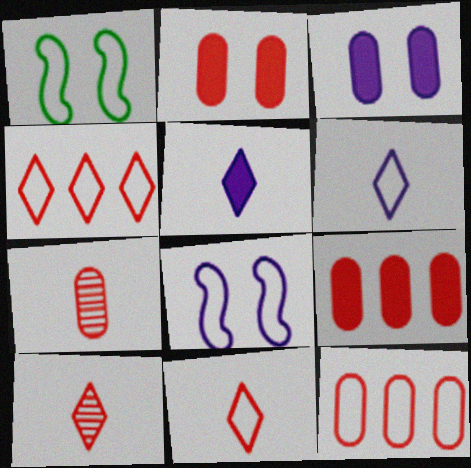[[1, 6, 12], 
[2, 7, 12]]